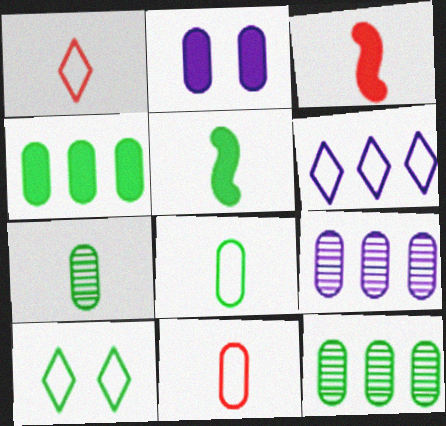[[1, 6, 10], 
[2, 11, 12], 
[3, 9, 10], 
[5, 10, 12]]